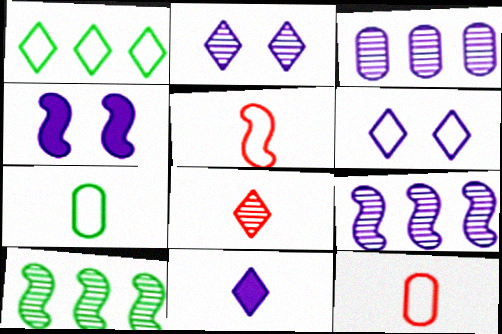[[4, 5, 10]]